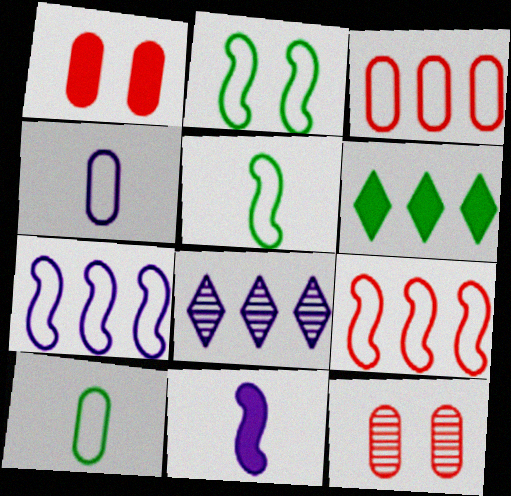[[1, 5, 8], 
[1, 6, 11]]